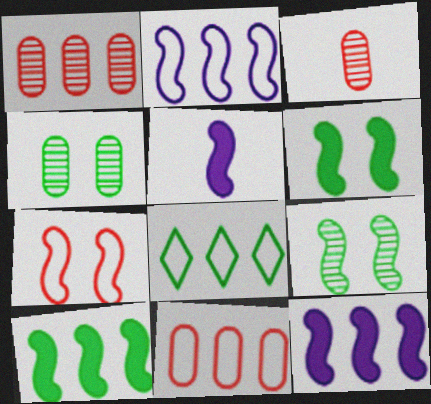[[1, 8, 12], 
[2, 8, 11]]